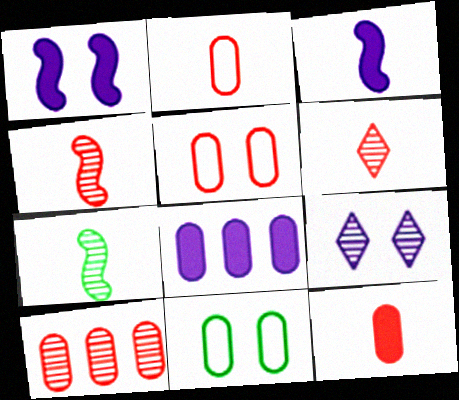[[5, 10, 12], 
[7, 9, 10]]